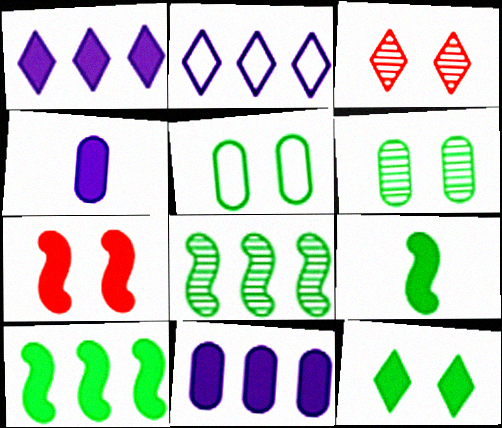[]